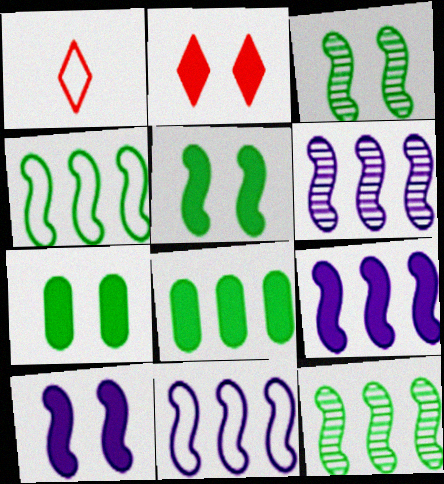[[1, 6, 7], 
[2, 7, 10], 
[6, 9, 11]]